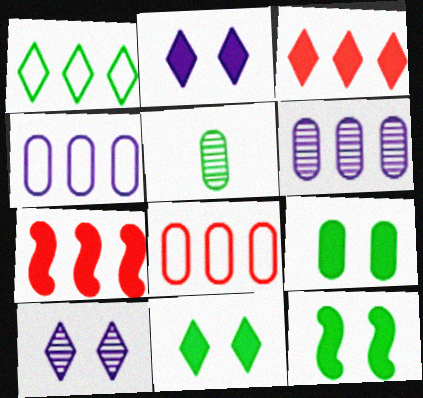[[1, 5, 12], 
[1, 6, 7], 
[9, 11, 12]]